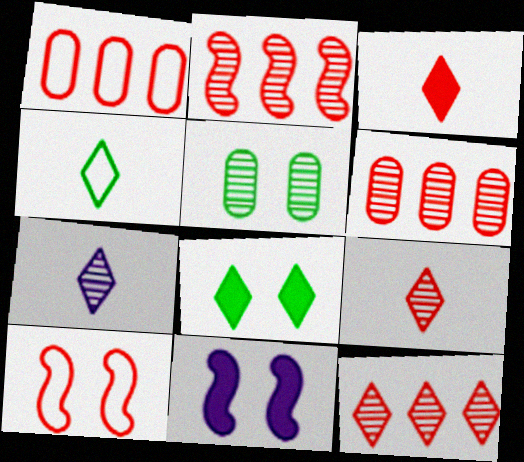[[2, 5, 7], 
[2, 6, 12], 
[3, 4, 7], 
[3, 6, 10], 
[4, 6, 11]]